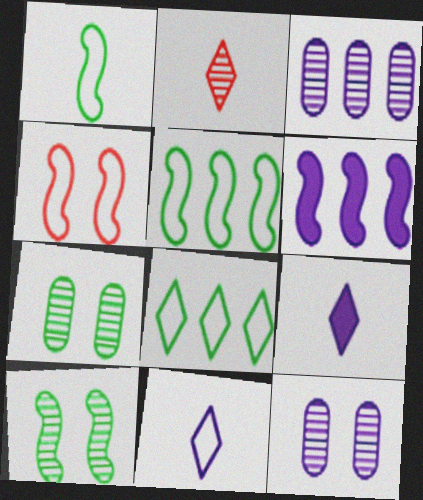[[2, 3, 10], 
[6, 11, 12]]